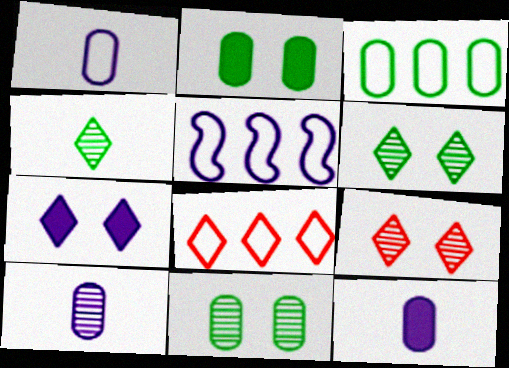[[1, 10, 12], 
[3, 5, 8], 
[4, 7, 8], 
[5, 7, 10]]